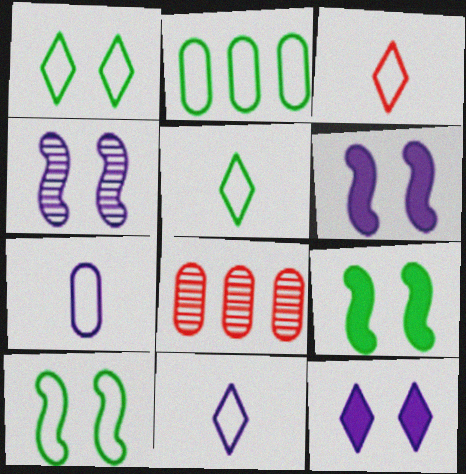[[2, 5, 10], 
[3, 5, 11], 
[5, 6, 8], 
[8, 9, 11]]